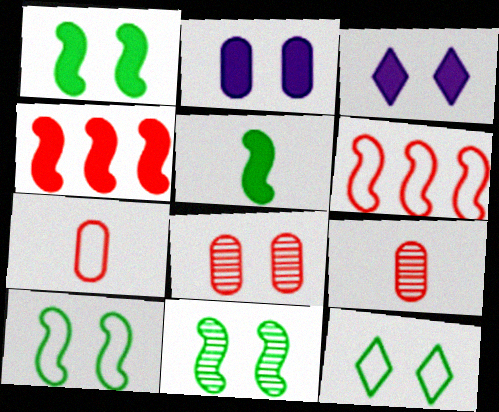[[1, 10, 11], 
[3, 8, 10]]